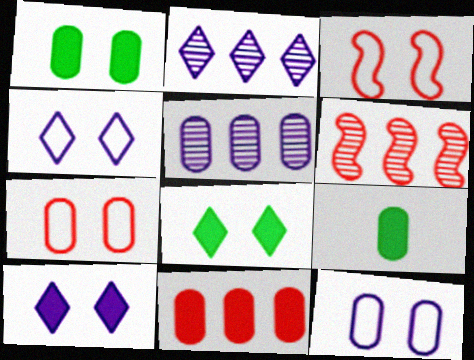[[2, 3, 9], 
[4, 6, 9], 
[5, 7, 9]]